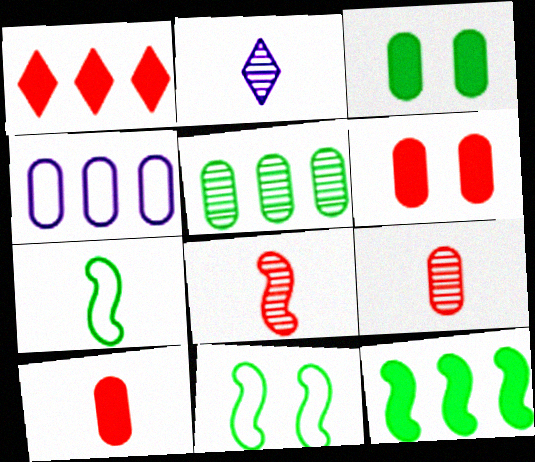[[2, 7, 10], 
[3, 4, 9]]